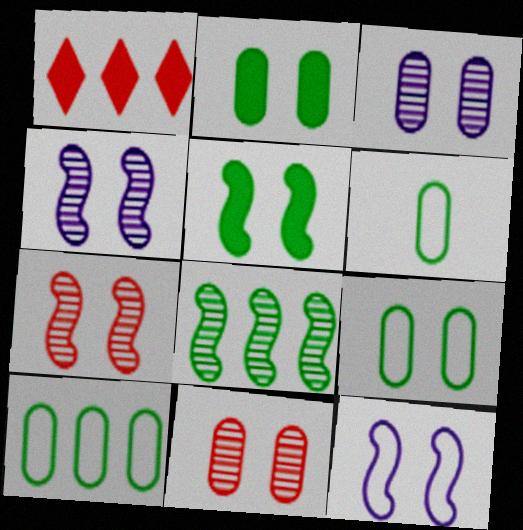[[1, 4, 6], 
[5, 7, 12], 
[6, 9, 10]]